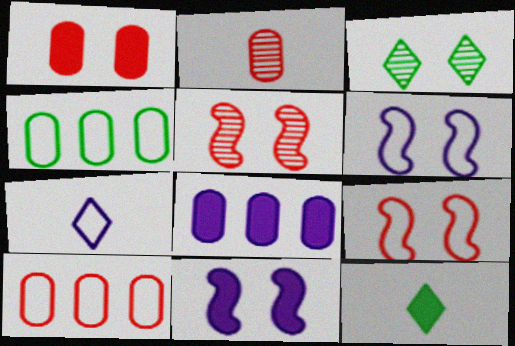[[1, 2, 10], 
[1, 3, 6], 
[4, 7, 9]]